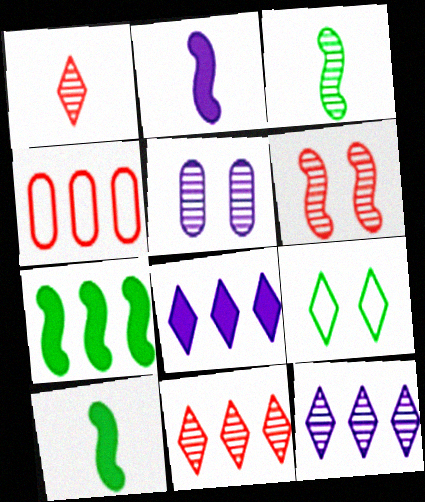[[1, 8, 9], 
[3, 5, 11], 
[4, 7, 12]]